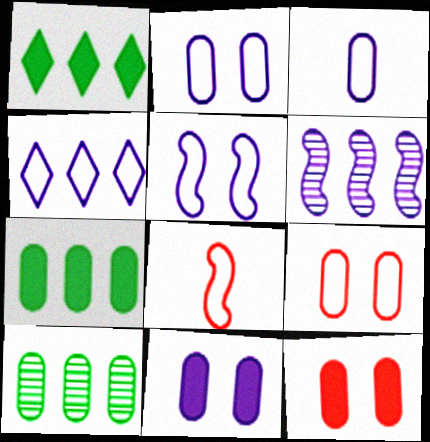[[3, 4, 5], 
[3, 10, 12]]